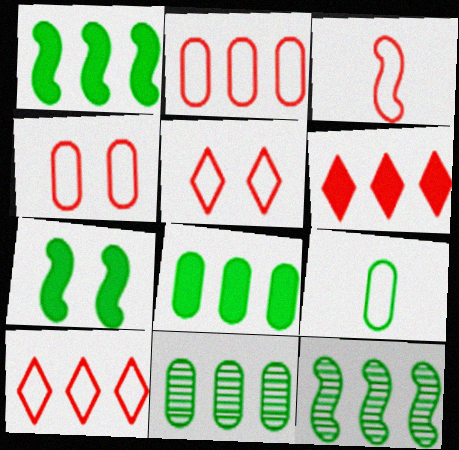[[2, 3, 5], 
[3, 4, 10]]